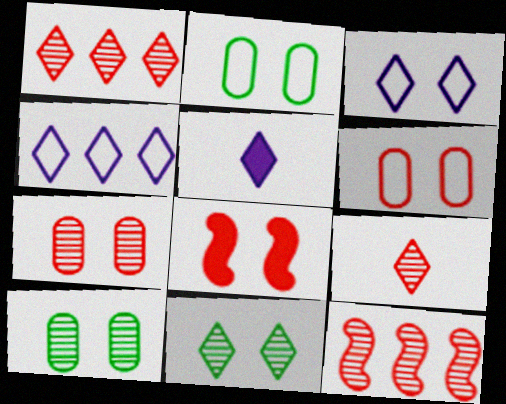[[2, 5, 12], 
[3, 8, 10], 
[7, 9, 12]]